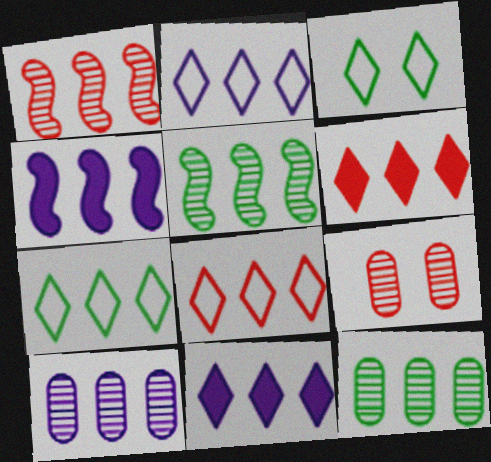[[2, 4, 10], 
[2, 7, 8], 
[4, 8, 12]]